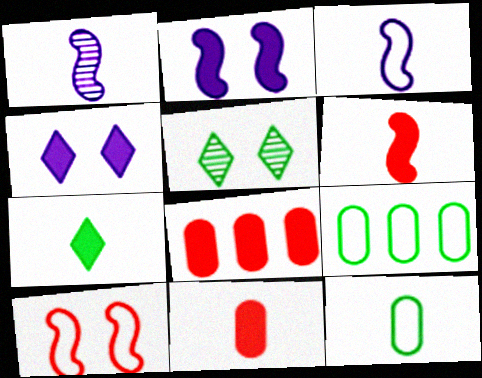[[2, 7, 8], 
[3, 5, 8]]